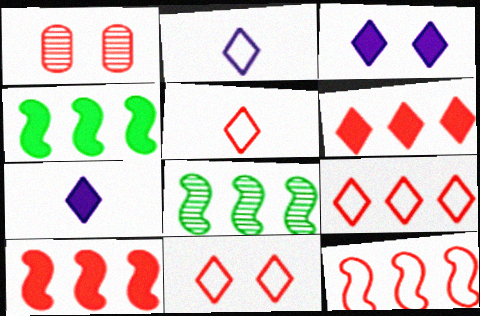[[1, 2, 4], 
[1, 5, 10], 
[5, 9, 11]]